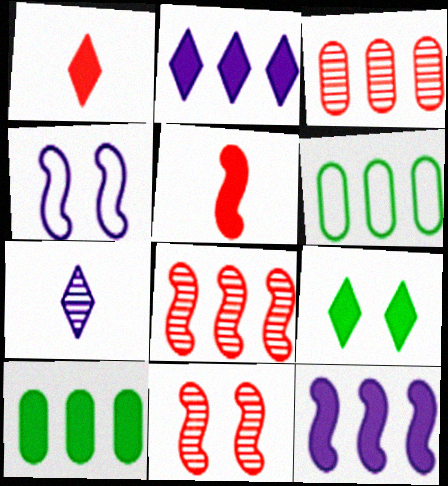[[1, 2, 9], 
[2, 6, 8]]